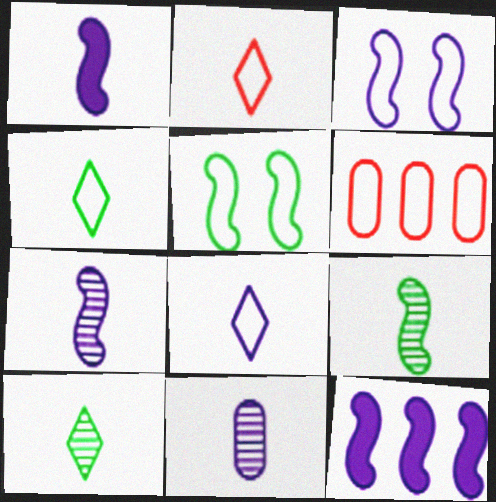[[1, 8, 11], 
[2, 4, 8], 
[3, 4, 6], 
[3, 7, 12], 
[5, 6, 8]]